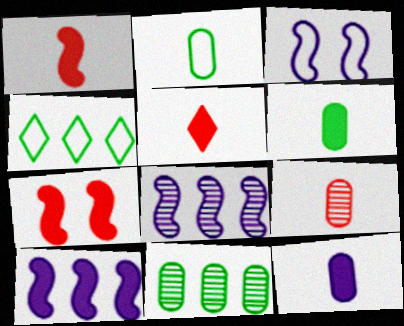[[2, 9, 12], 
[3, 5, 11]]